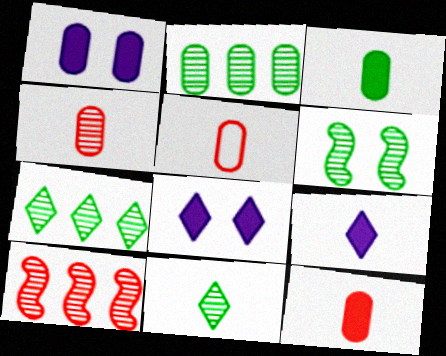[[1, 2, 5], 
[2, 6, 11], 
[4, 5, 12]]